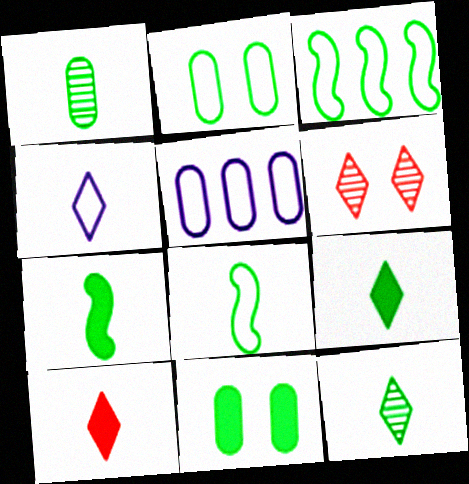[[1, 8, 9], 
[3, 11, 12], 
[4, 10, 12], 
[5, 6, 7]]